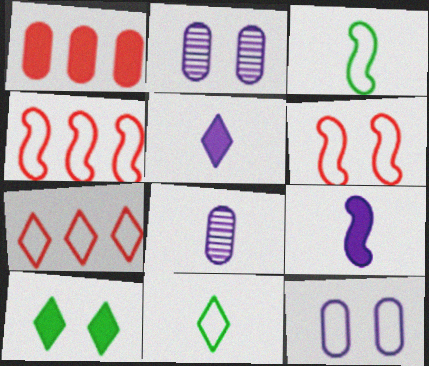[[1, 9, 10], 
[2, 6, 10], 
[3, 7, 12], 
[4, 8, 10], 
[4, 11, 12]]